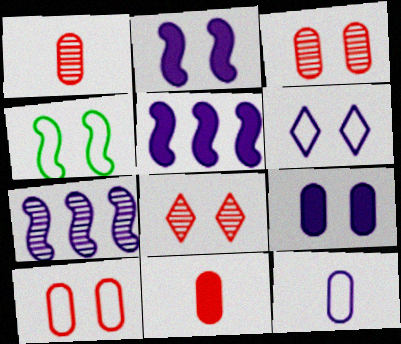[[4, 6, 10], 
[4, 8, 9]]